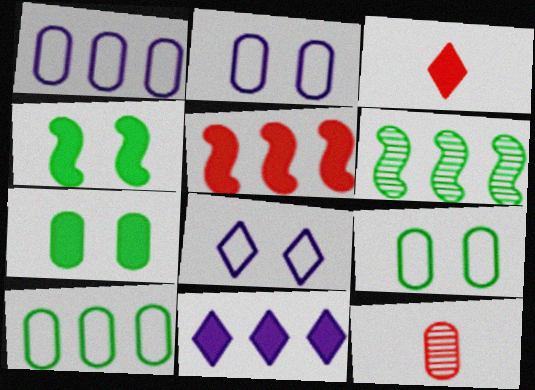[[1, 7, 12], 
[2, 3, 6]]